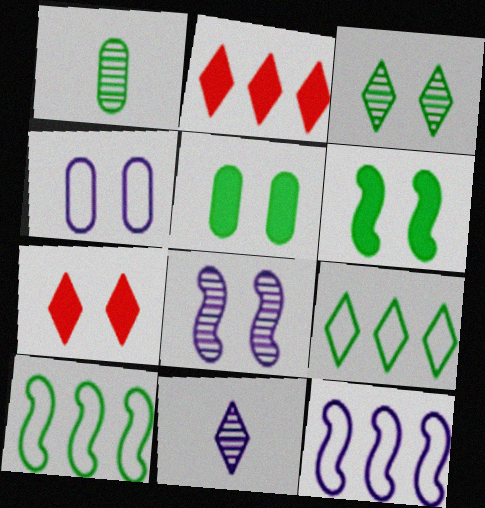[[1, 6, 9], 
[1, 7, 12], 
[7, 9, 11]]